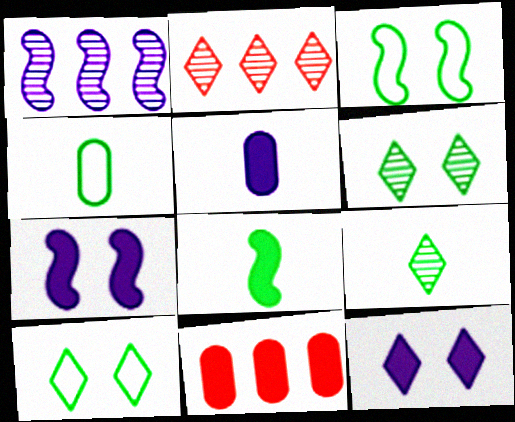[[2, 3, 5], 
[2, 4, 7], 
[4, 8, 9], 
[8, 11, 12]]